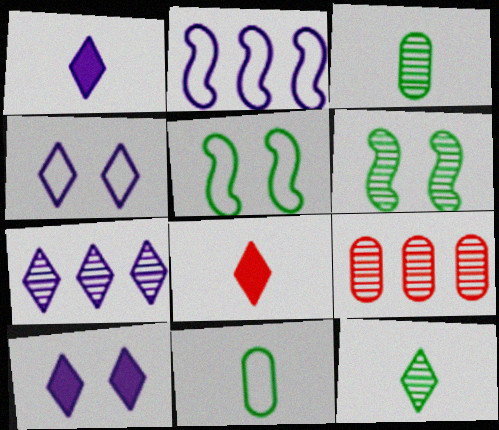[[1, 4, 7], 
[1, 5, 9]]